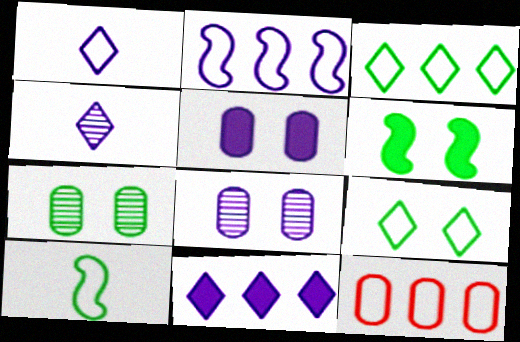[[2, 3, 12], 
[2, 4, 5], 
[4, 6, 12], 
[6, 7, 9]]